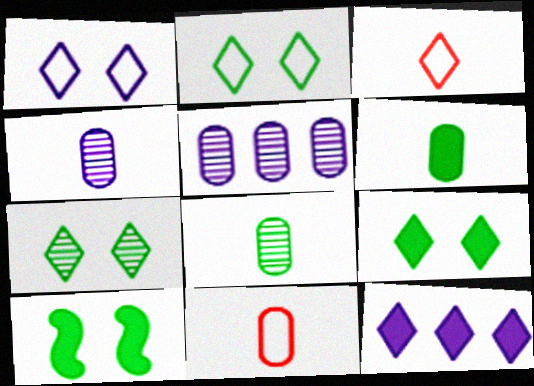[[2, 7, 9], 
[3, 5, 10], 
[3, 7, 12], 
[4, 6, 11]]